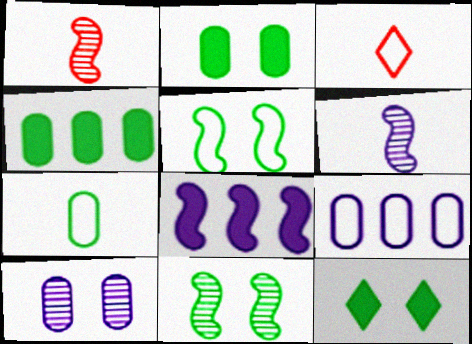[[1, 5, 8], 
[1, 9, 12], 
[3, 5, 9]]